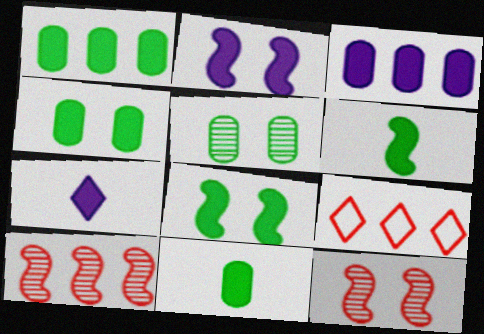[[1, 4, 11], 
[2, 3, 7]]